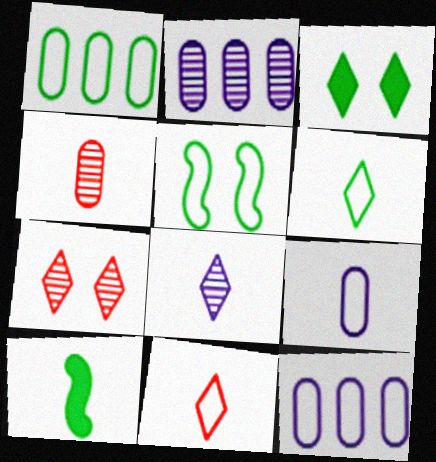[[1, 5, 6], 
[5, 11, 12], 
[7, 10, 12]]